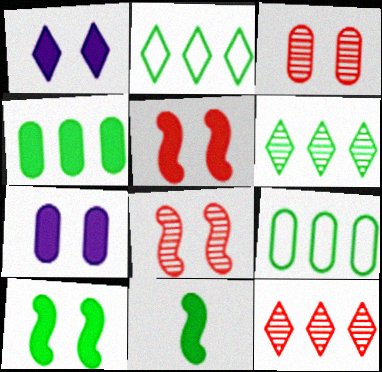[]